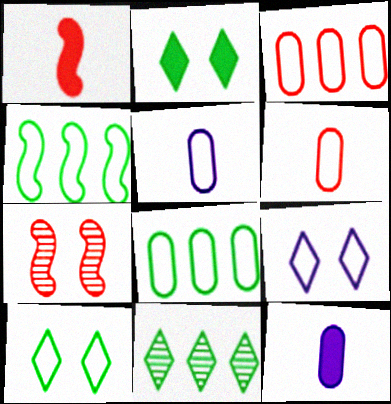[[4, 6, 9]]